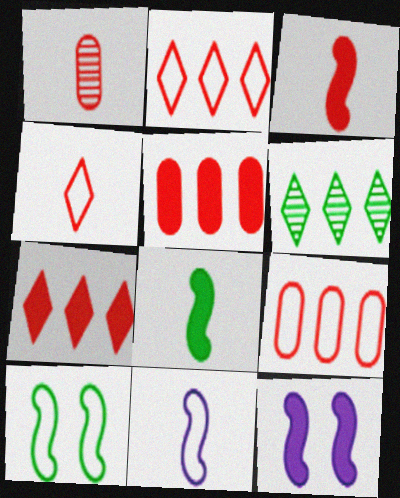[[1, 3, 4]]